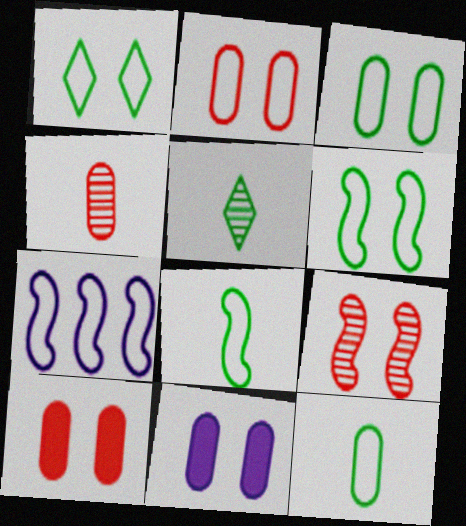[[1, 3, 6], 
[1, 9, 11], 
[5, 7, 10]]